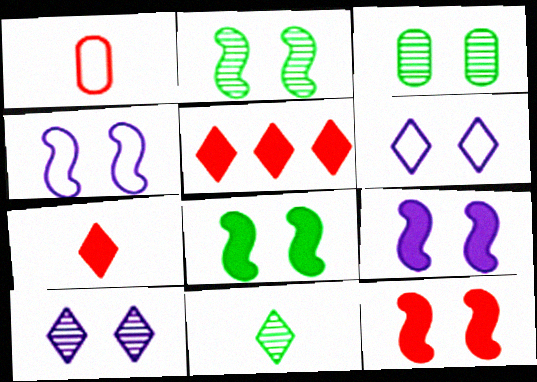[[2, 4, 12], 
[3, 6, 12], 
[5, 6, 11], 
[8, 9, 12]]